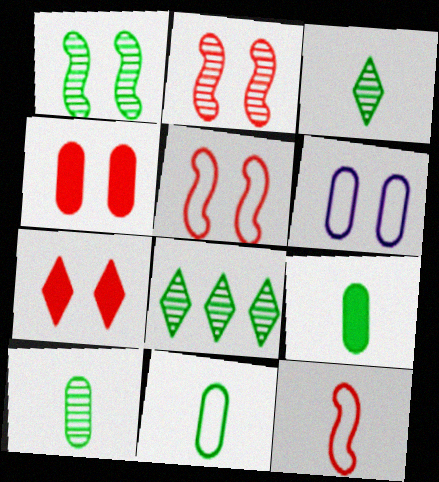[[1, 6, 7], 
[1, 8, 10], 
[9, 10, 11]]